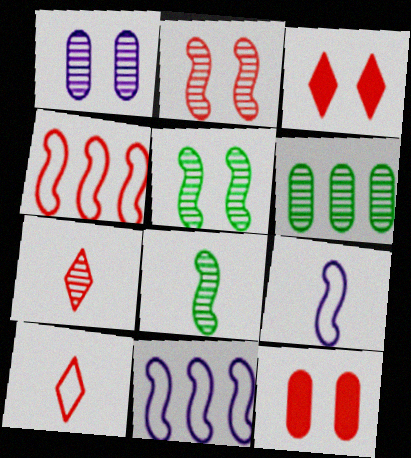[[3, 6, 9], 
[4, 7, 12]]